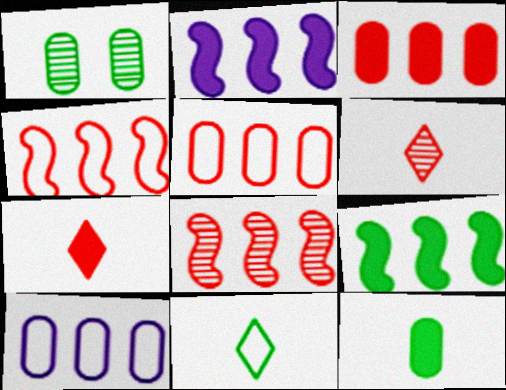[[1, 9, 11]]